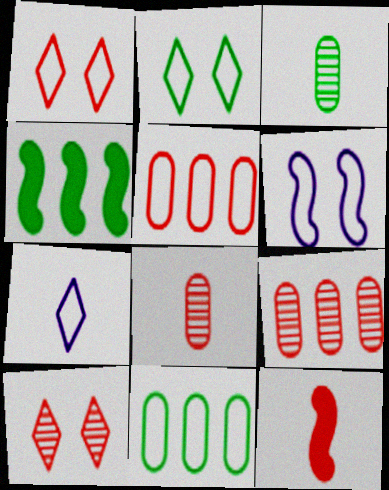[[1, 9, 12], 
[2, 3, 4], 
[3, 7, 12], 
[5, 10, 12]]